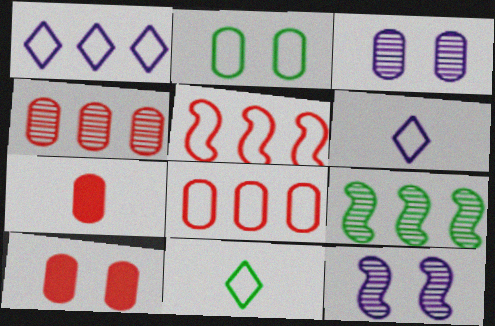[[2, 3, 10], 
[2, 5, 6], 
[6, 9, 10]]